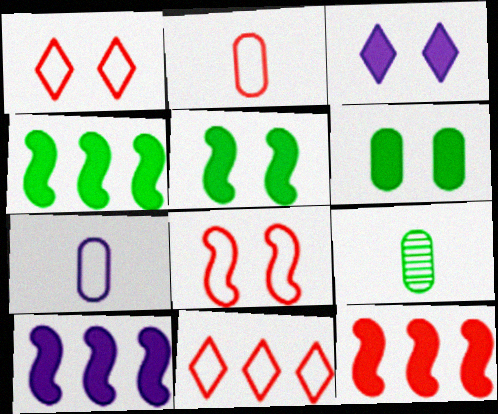[[1, 9, 10], 
[2, 8, 11], 
[4, 10, 12]]